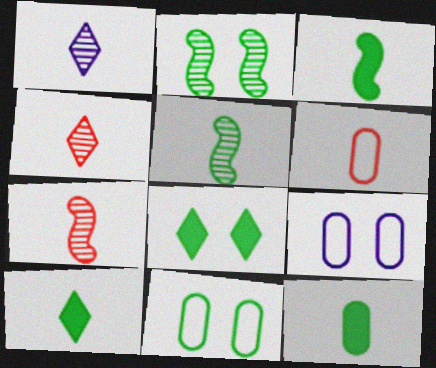[[1, 3, 6], 
[2, 8, 11], 
[3, 10, 12]]